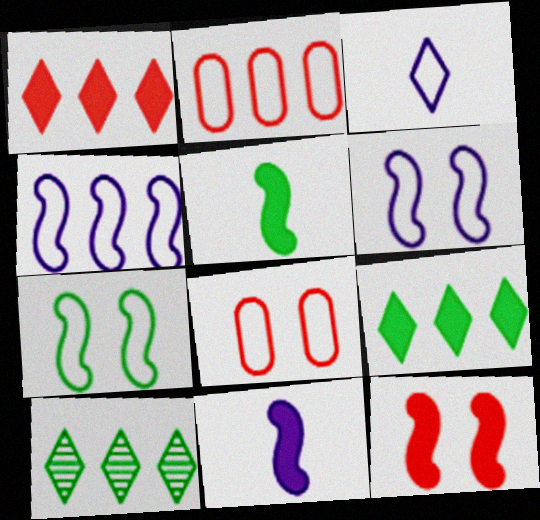[[2, 3, 7], 
[8, 10, 11]]